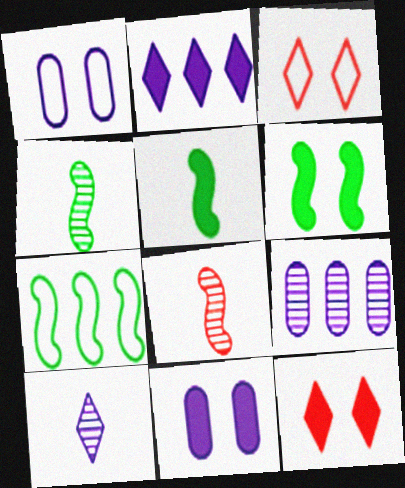[[3, 5, 9], 
[4, 6, 7], 
[6, 11, 12]]